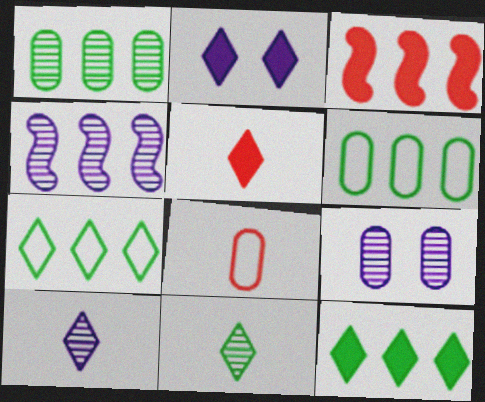[[2, 5, 12], 
[4, 9, 10]]